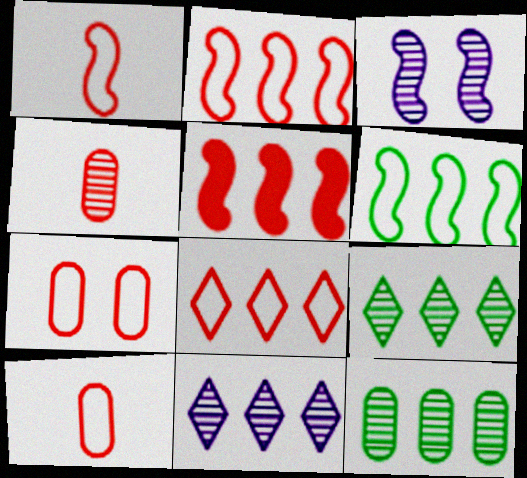[[1, 7, 8], 
[3, 4, 9]]